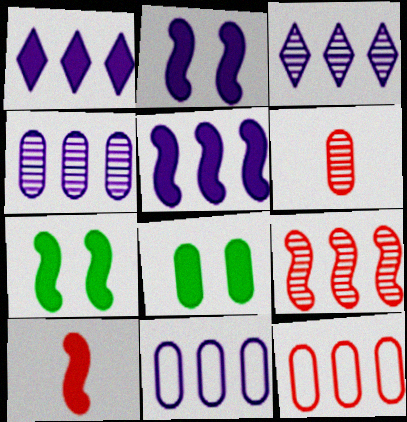[[1, 8, 10], 
[3, 5, 11], 
[5, 7, 10], 
[6, 8, 11]]